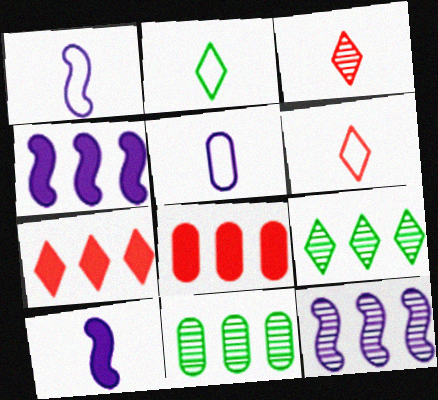[]